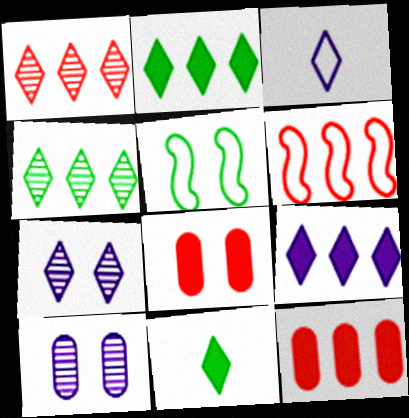[[1, 6, 12], 
[3, 7, 9], 
[5, 7, 8], 
[6, 10, 11]]